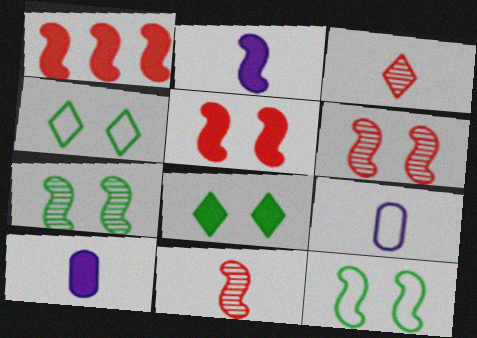[[1, 8, 10]]